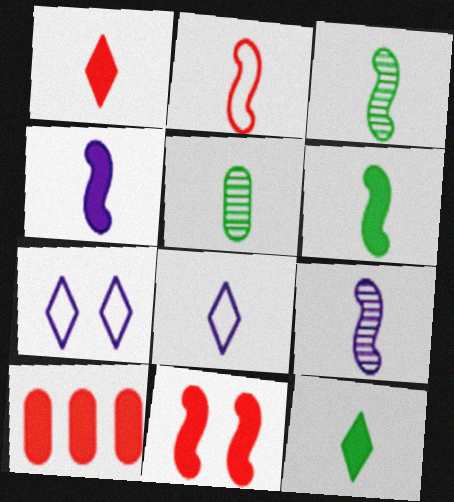[[1, 10, 11], 
[2, 3, 4], 
[2, 6, 9], 
[3, 7, 10]]